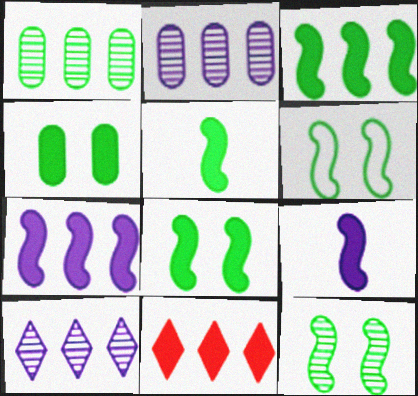[[3, 5, 8], 
[4, 9, 11], 
[6, 8, 12]]